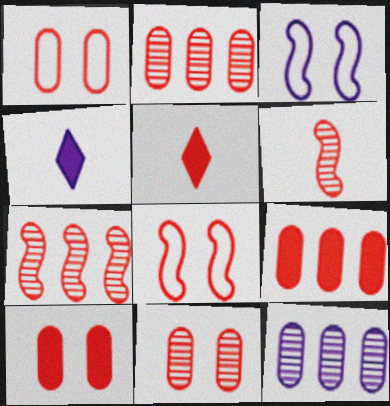[[1, 5, 7], 
[1, 10, 11], 
[2, 5, 8], 
[3, 4, 12]]